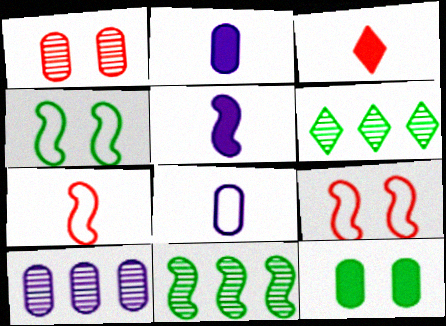[[2, 6, 9], 
[3, 4, 10], 
[5, 9, 11]]